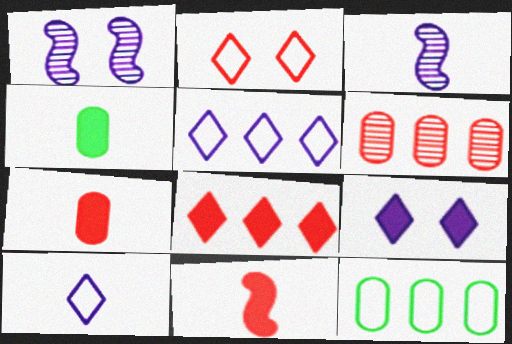[[2, 6, 11]]